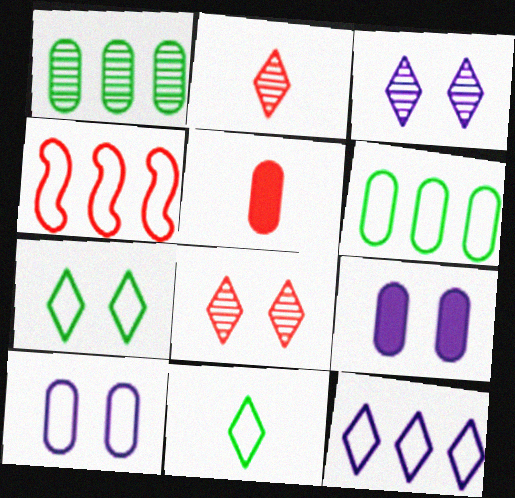[[1, 5, 10], 
[4, 5, 8], 
[4, 6, 12], 
[4, 10, 11]]